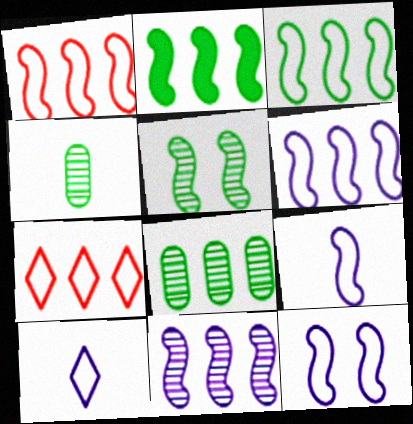[[1, 2, 11], 
[1, 3, 6], 
[6, 9, 12]]